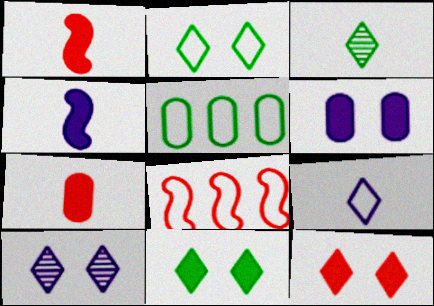[[1, 5, 10], 
[2, 10, 12], 
[3, 6, 8]]